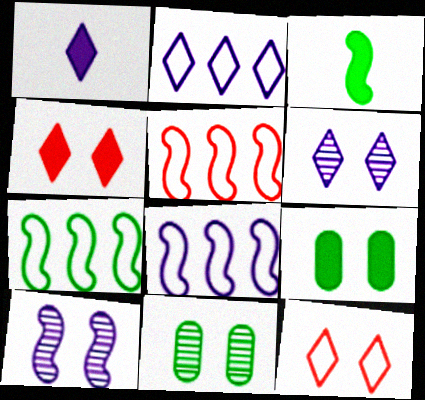[[1, 2, 6], 
[1, 5, 11], 
[3, 5, 10], 
[5, 7, 8], 
[9, 10, 12]]